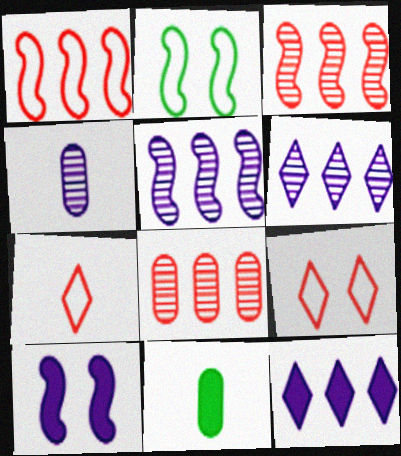[[5, 9, 11]]